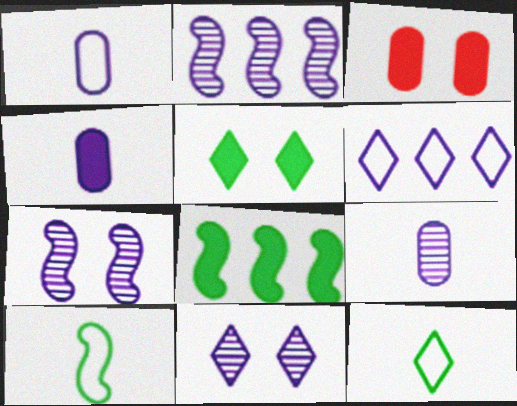[[1, 4, 9], 
[2, 3, 12], 
[2, 9, 11], 
[4, 6, 7]]